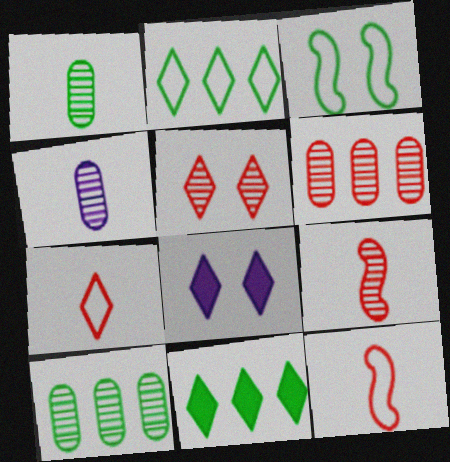[[1, 3, 11], 
[5, 6, 9], 
[8, 10, 12]]